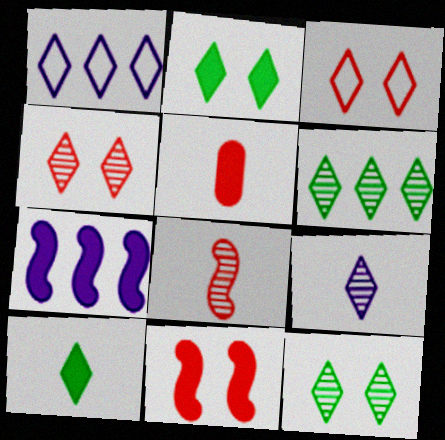[[1, 4, 10], 
[2, 5, 7], 
[4, 6, 9]]